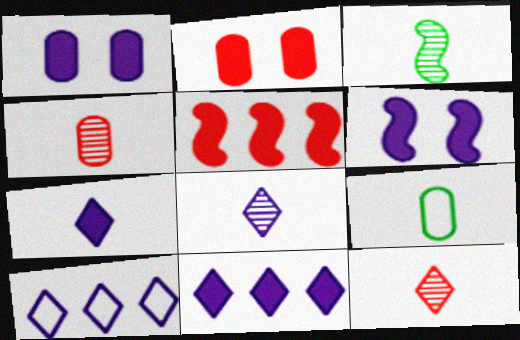[[2, 3, 10], 
[3, 4, 8]]